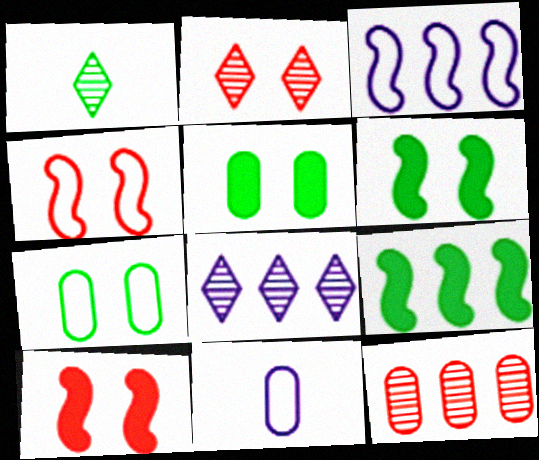[[1, 2, 8], 
[1, 7, 9], 
[2, 9, 11], 
[5, 11, 12]]